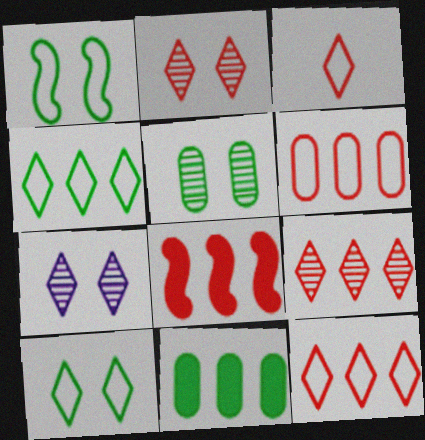[[6, 8, 9]]